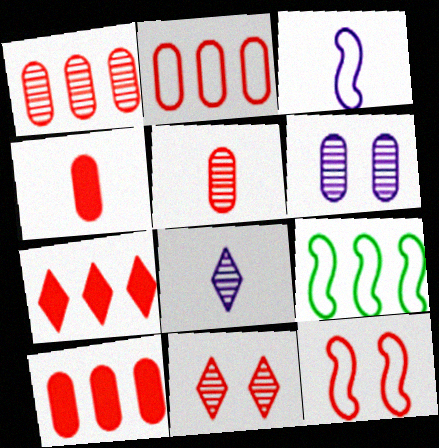[[1, 2, 10], 
[3, 9, 12], 
[5, 7, 12]]